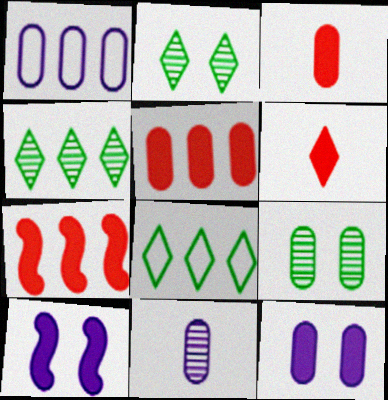[[1, 3, 9], 
[1, 4, 7], 
[1, 11, 12]]